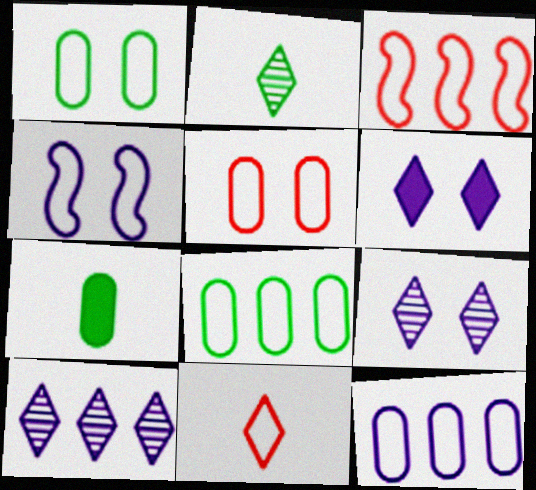[[3, 5, 11], 
[3, 7, 9], 
[4, 8, 11]]